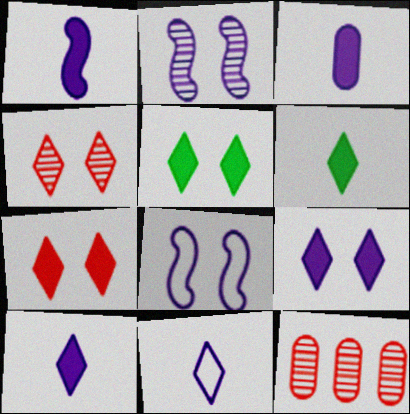[[1, 3, 10], 
[5, 7, 9], 
[6, 8, 12]]